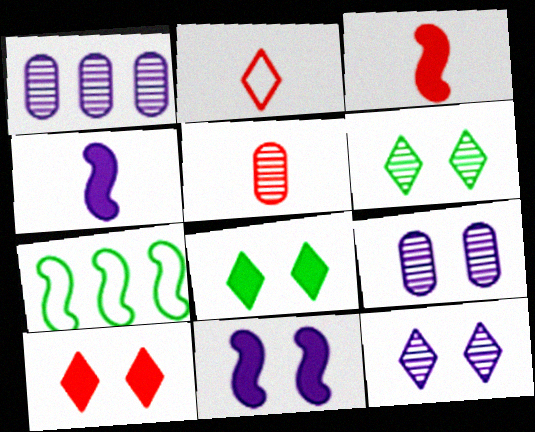[[2, 3, 5]]